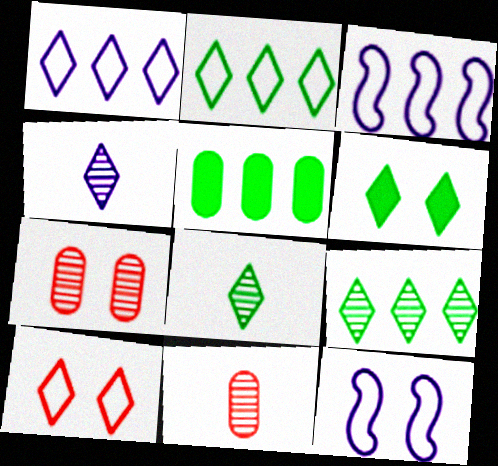[[2, 6, 8], 
[3, 6, 11], 
[6, 7, 12]]